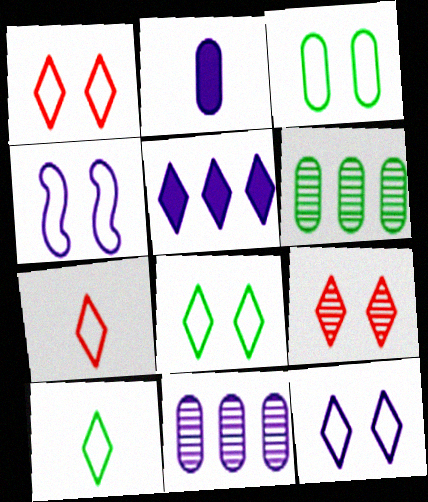[[1, 3, 4], 
[1, 8, 12], 
[5, 9, 10]]